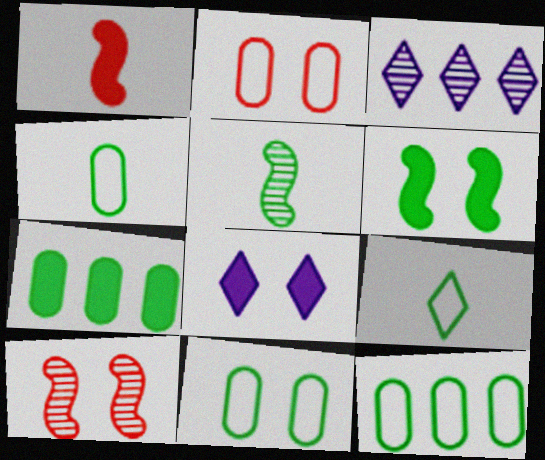[[1, 3, 11], 
[1, 7, 8], 
[4, 11, 12], 
[8, 10, 11]]